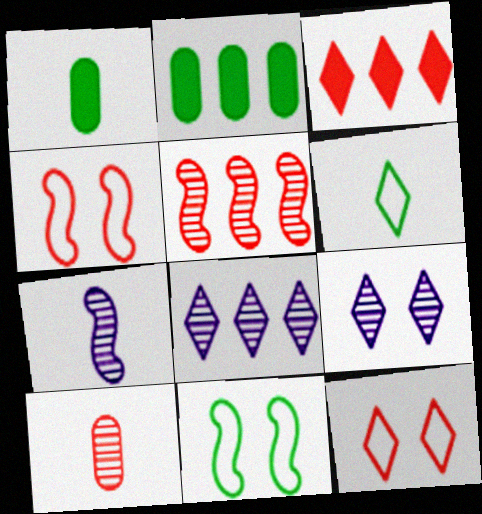[[1, 4, 8], 
[2, 7, 12], 
[3, 4, 10], 
[3, 6, 9]]